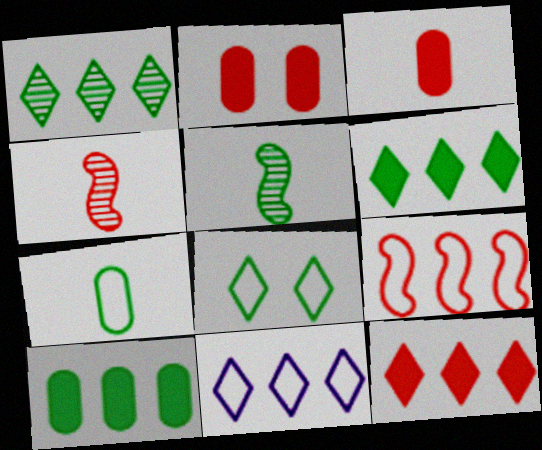[[1, 11, 12], 
[2, 5, 11], 
[5, 8, 10]]